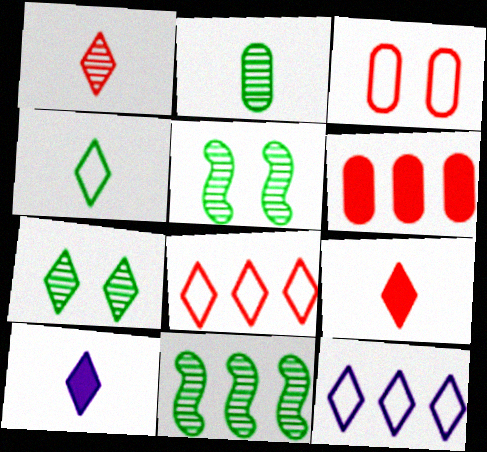[[1, 4, 10], 
[2, 7, 11], 
[3, 10, 11], 
[6, 11, 12], 
[7, 8, 10], 
[7, 9, 12]]